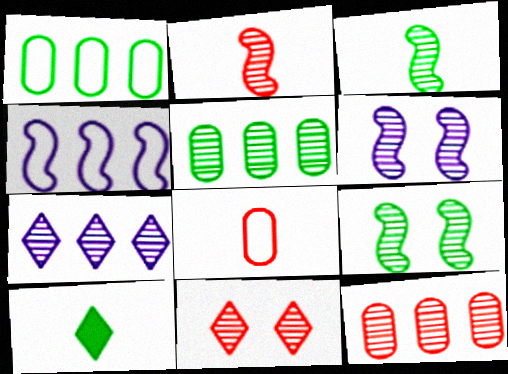[[1, 9, 10], 
[2, 11, 12]]